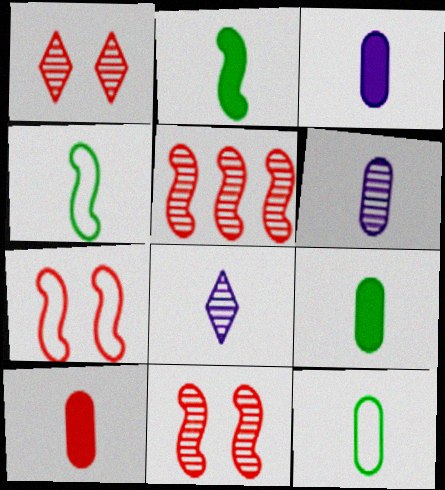[[3, 9, 10], 
[4, 8, 10], 
[6, 10, 12]]